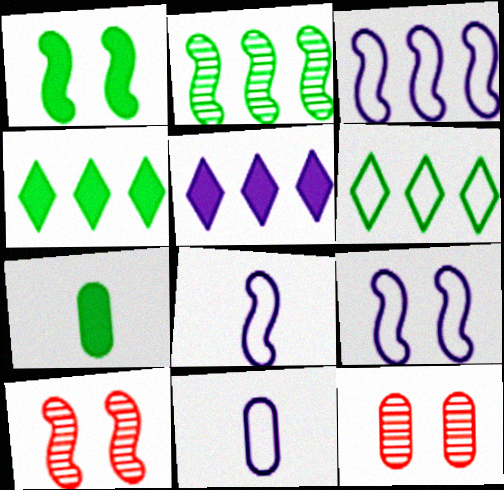[[1, 4, 7], 
[1, 9, 10], 
[3, 8, 9], 
[4, 8, 12], 
[4, 10, 11]]